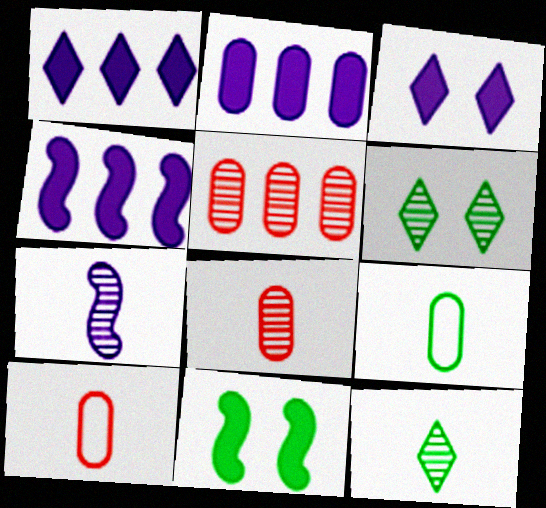[[1, 2, 4], 
[4, 6, 10], 
[5, 6, 7], 
[7, 8, 12]]